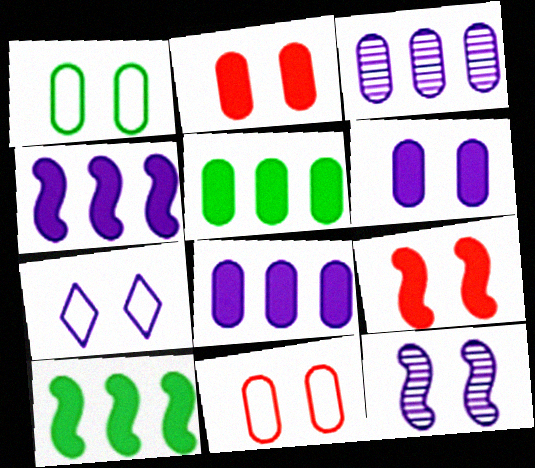[[6, 7, 12]]